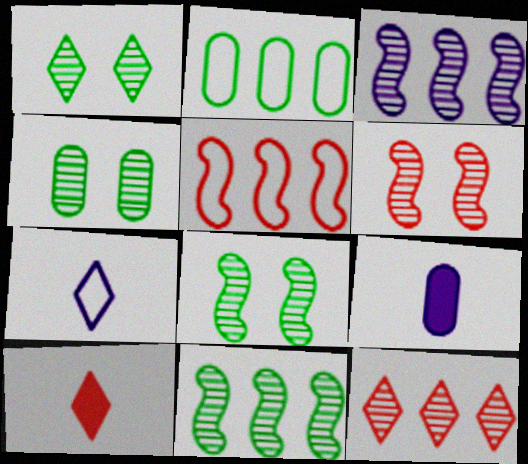[[1, 4, 8], 
[1, 5, 9]]